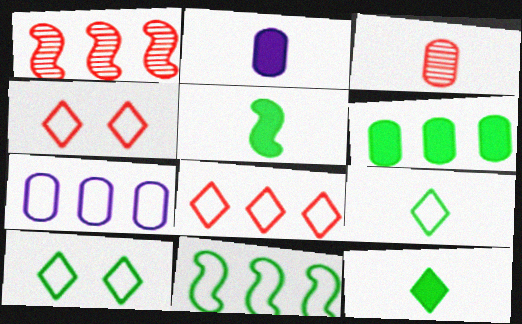[[1, 2, 10], 
[7, 8, 11]]